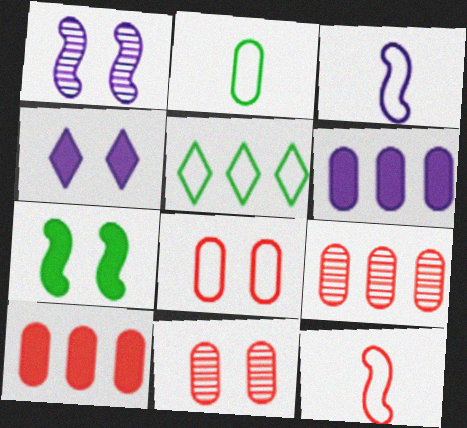[[2, 6, 11], 
[3, 5, 8]]